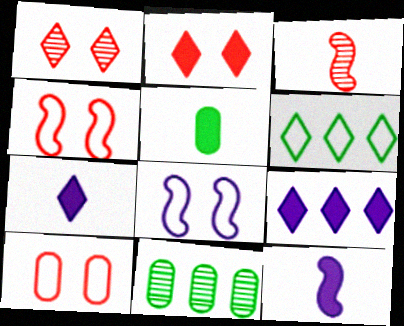[[1, 6, 7], 
[4, 7, 11]]